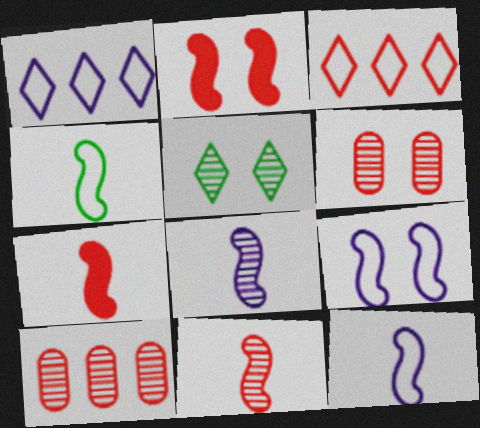[[3, 6, 7], 
[4, 7, 8], 
[5, 8, 10]]